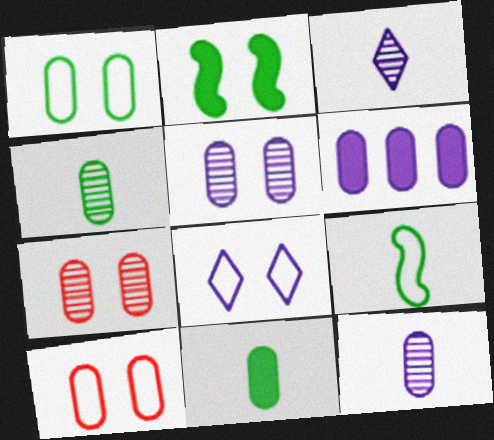[[2, 7, 8], 
[4, 6, 10]]